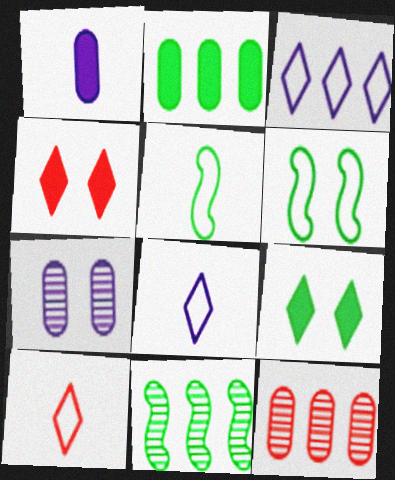[[4, 6, 7]]